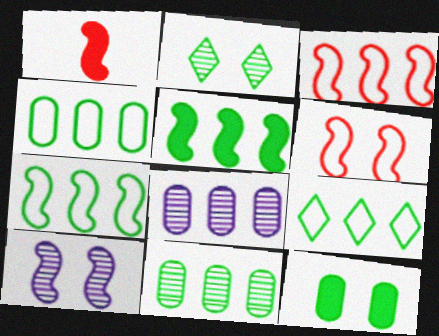[[1, 7, 10], 
[4, 7, 9], 
[5, 9, 11]]